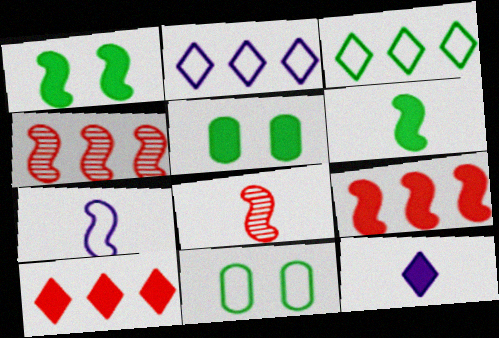[[1, 4, 7], 
[2, 5, 8], 
[4, 11, 12], 
[5, 9, 12], 
[6, 7, 8]]